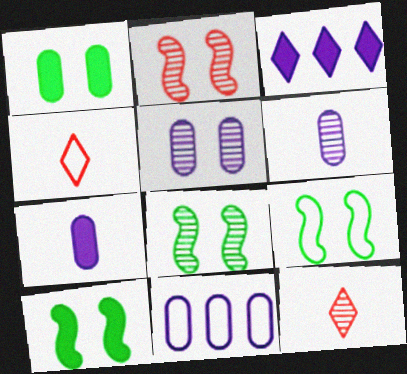[[4, 9, 11], 
[5, 7, 11], 
[8, 9, 10], 
[10, 11, 12]]